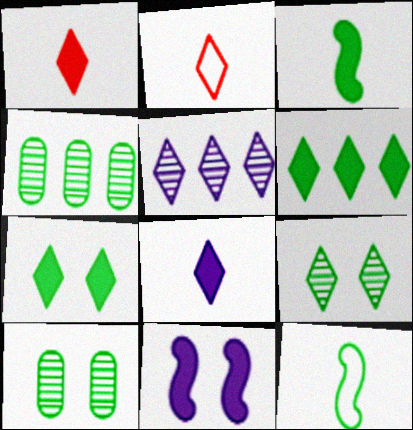[[2, 4, 11], 
[2, 5, 7], 
[4, 7, 12], 
[6, 10, 12]]